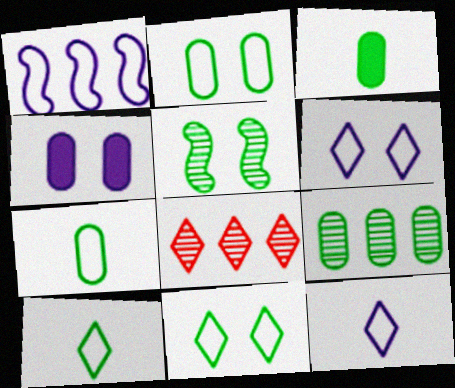[[2, 3, 9]]